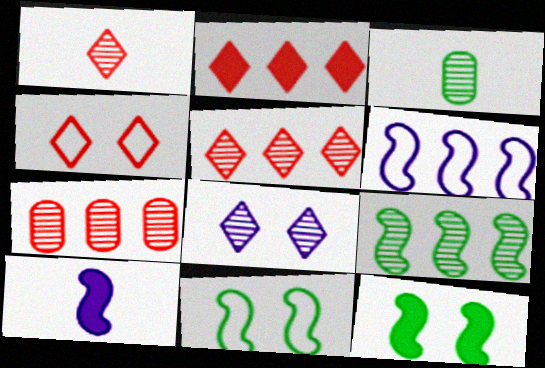[[1, 2, 4]]